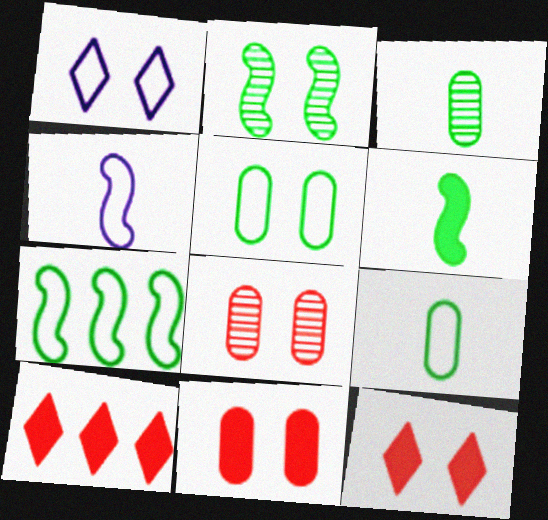[[1, 2, 11], 
[2, 6, 7]]